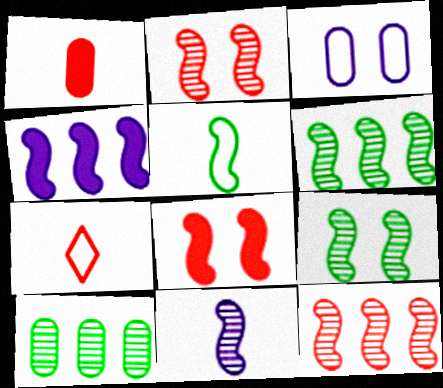[[1, 3, 10], 
[2, 4, 5], 
[2, 6, 11], 
[9, 11, 12]]